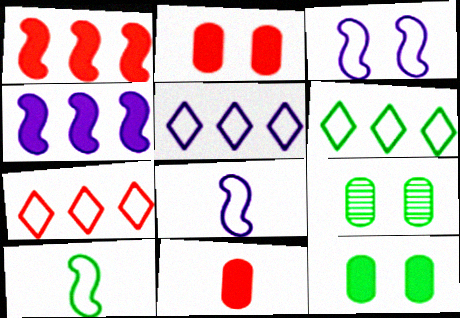[[5, 6, 7]]